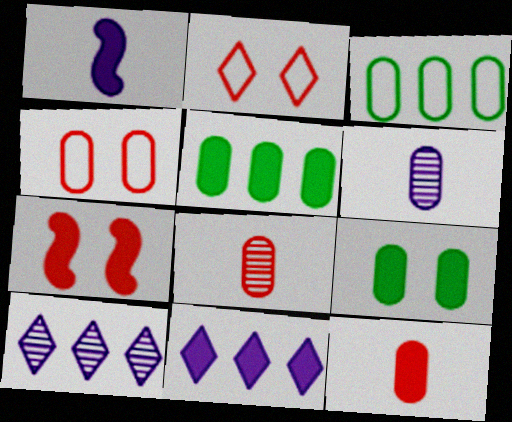[[4, 5, 6]]